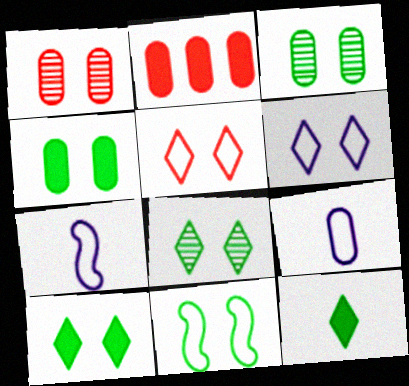[[2, 3, 9], 
[2, 7, 8], 
[3, 10, 11], 
[4, 8, 11]]